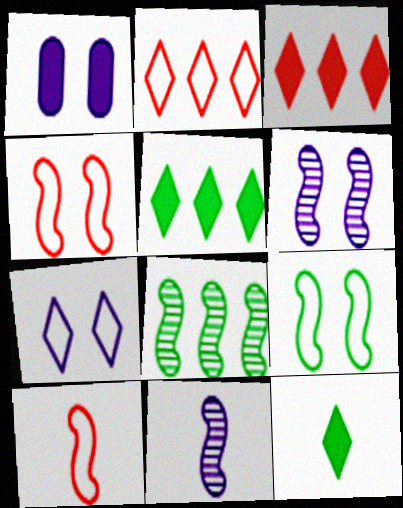[[1, 6, 7]]